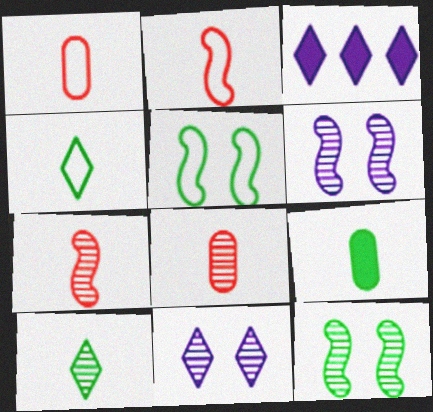[[1, 3, 12], 
[3, 5, 8]]